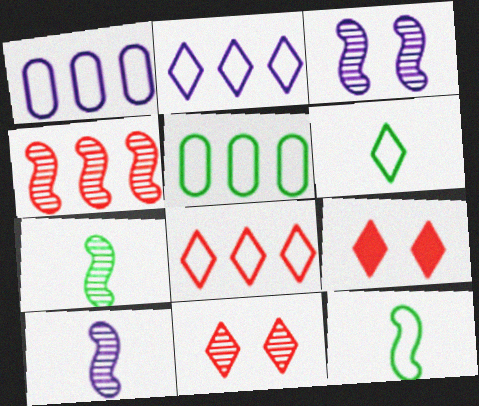[[1, 7, 9], 
[3, 4, 7], 
[5, 9, 10]]